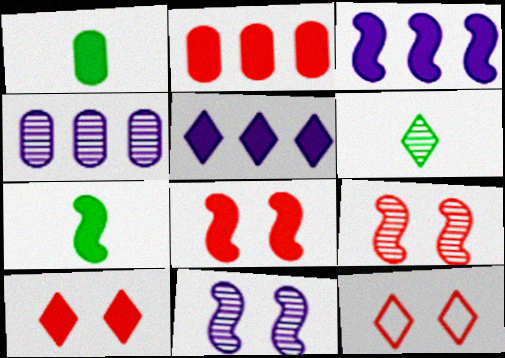[[1, 3, 10], 
[1, 5, 8], 
[3, 7, 8], 
[4, 6, 9], 
[4, 7, 12], 
[5, 6, 12]]